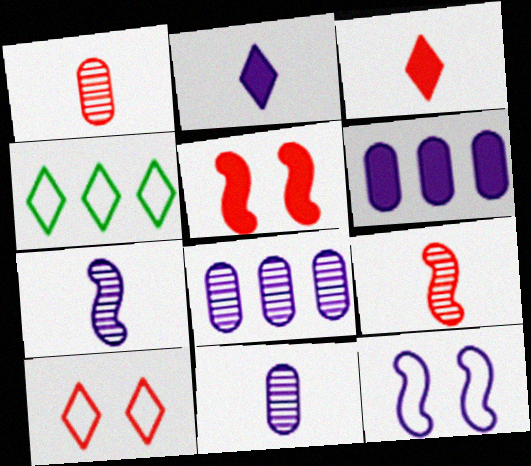[[2, 8, 12], 
[4, 5, 11]]